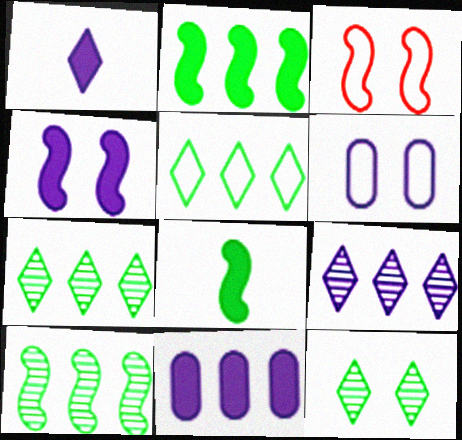[[1, 4, 11]]